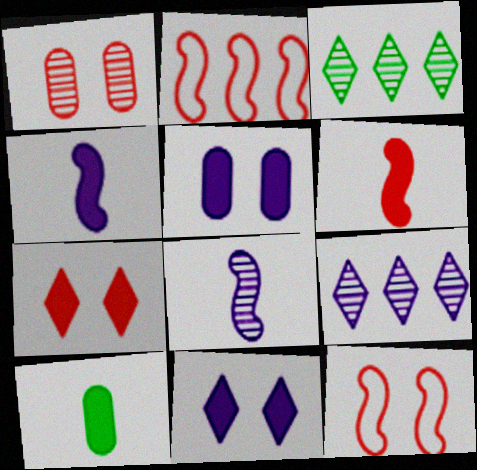[[1, 3, 8], 
[1, 7, 12], 
[9, 10, 12]]